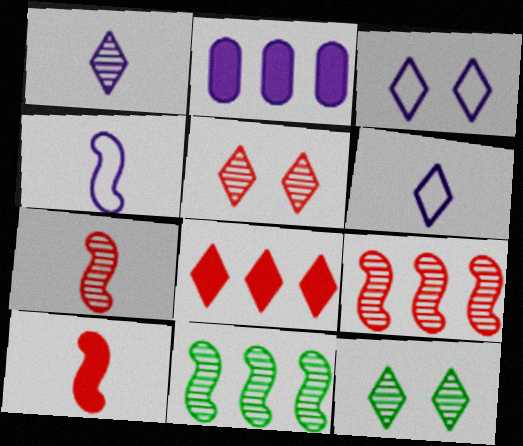[[6, 8, 12]]